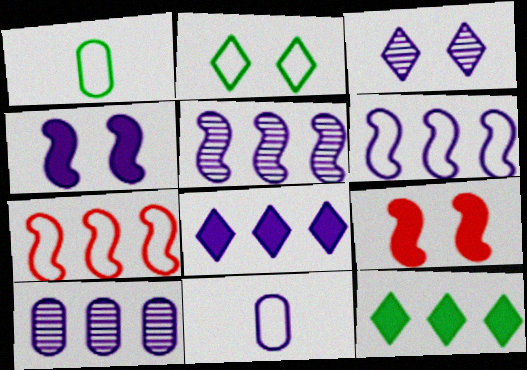[[2, 7, 11], 
[6, 8, 10], 
[7, 10, 12]]